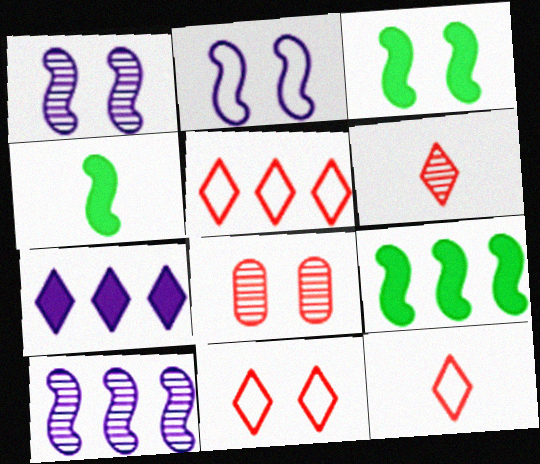[[3, 4, 9], 
[5, 11, 12]]